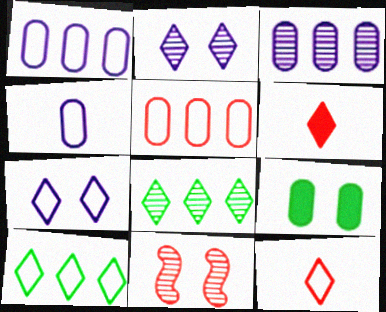[[2, 6, 10], 
[5, 6, 11], 
[6, 7, 8], 
[7, 9, 11], 
[7, 10, 12]]